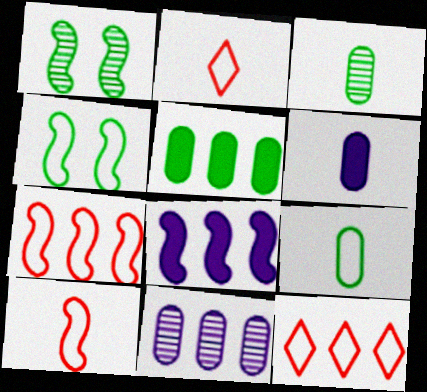[[1, 6, 12], 
[1, 8, 10]]